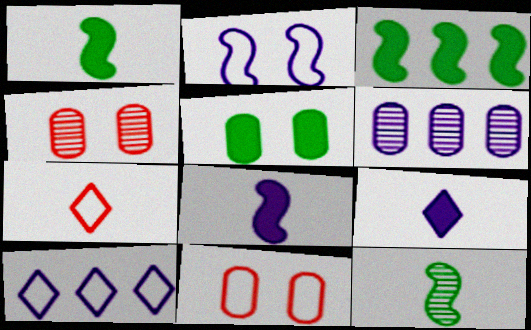[[1, 4, 10], 
[2, 6, 9]]